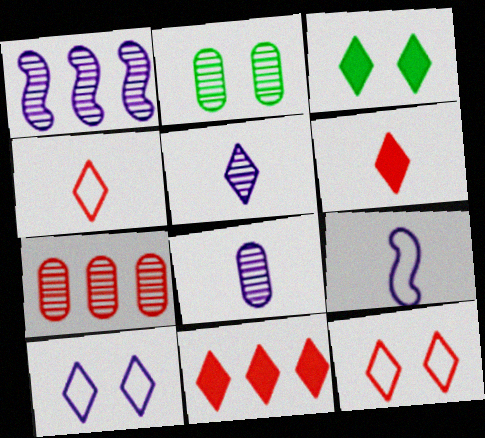[[2, 7, 8], 
[2, 9, 11], 
[3, 7, 9]]